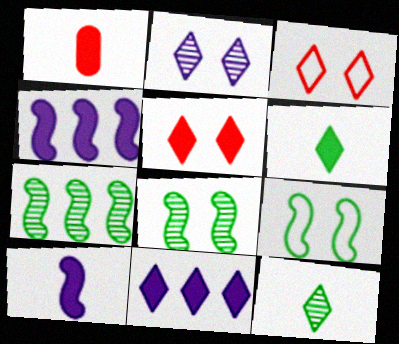[[1, 6, 10], 
[3, 11, 12], 
[5, 6, 11]]